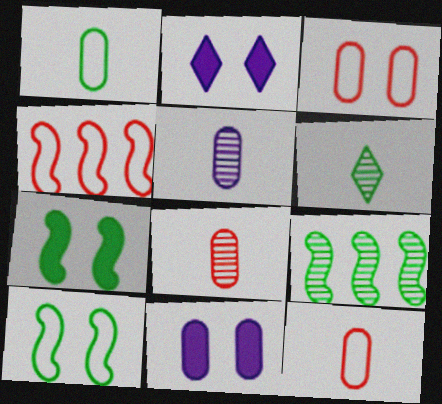[[2, 9, 12], 
[4, 6, 11]]